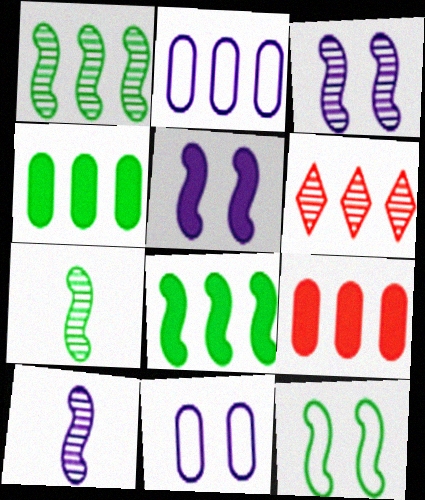[[2, 6, 8], 
[7, 8, 12]]